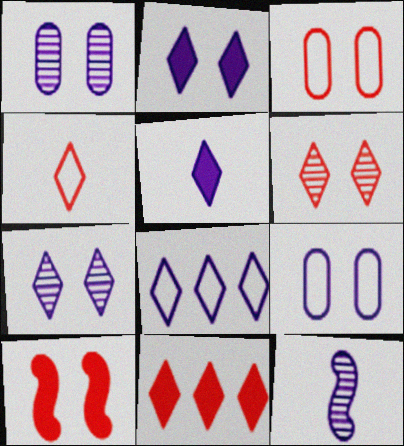[[3, 6, 10], 
[4, 6, 11], 
[5, 7, 8]]